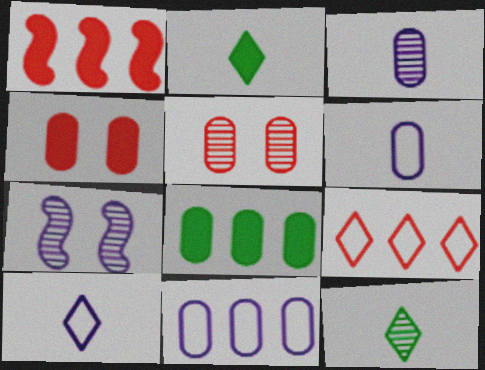[[5, 6, 8]]